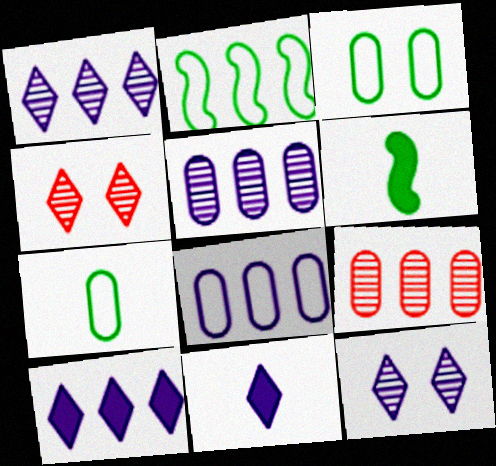[[2, 9, 10], 
[4, 6, 8]]